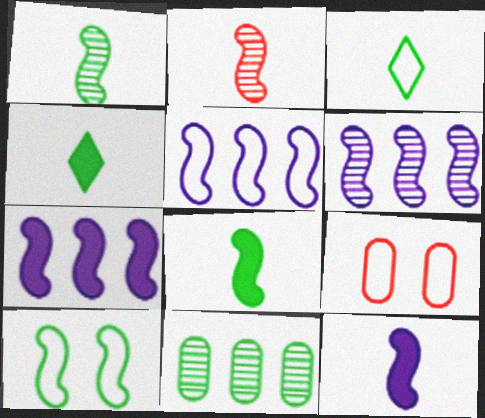[[2, 7, 10], 
[3, 5, 9], 
[4, 6, 9], 
[4, 10, 11], 
[5, 6, 7]]